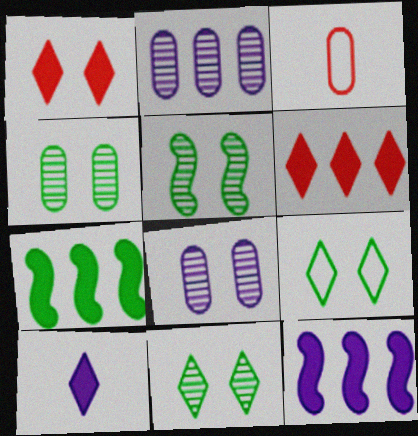[[3, 11, 12], 
[4, 5, 11]]